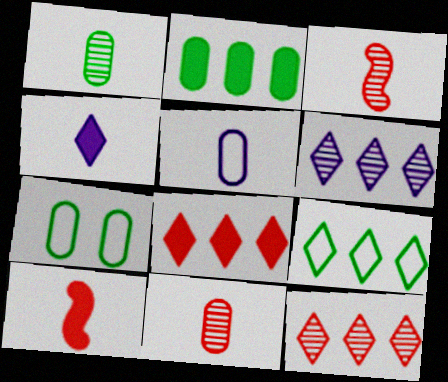[[1, 2, 7], 
[6, 7, 10], 
[6, 8, 9]]